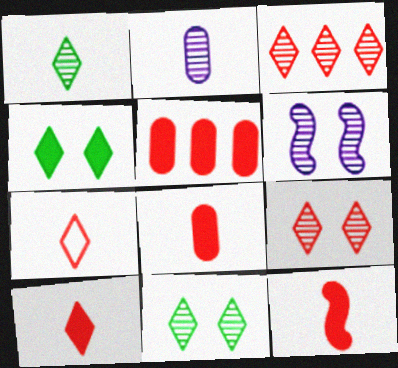[[8, 10, 12]]